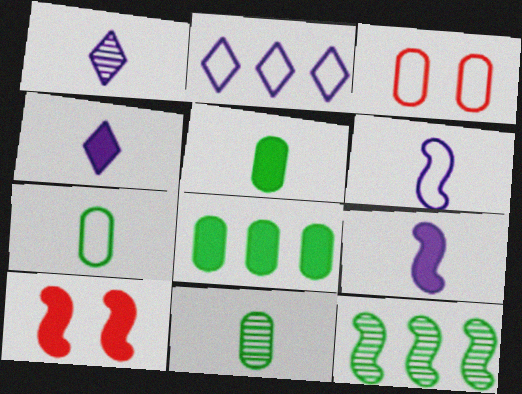[[2, 10, 11], 
[3, 4, 12], 
[4, 8, 10], 
[5, 7, 11], 
[6, 10, 12]]